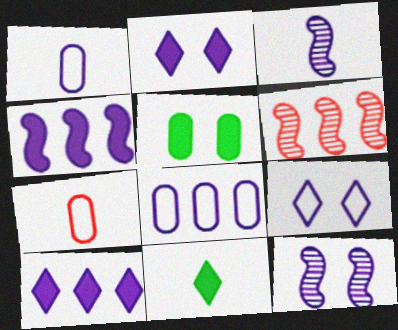[[1, 10, 12], 
[2, 3, 8], 
[3, 7, 11]]